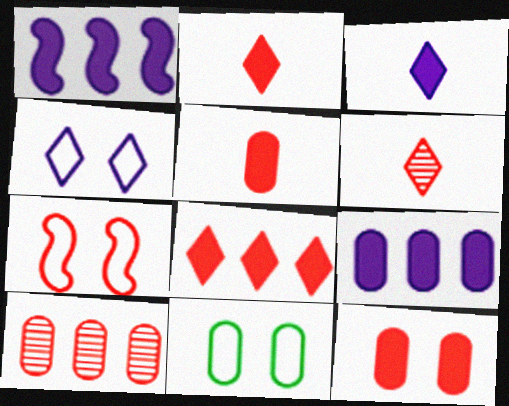[[1, 6, 11], 
[2, 7, 10], 
[4, 7, 11]]